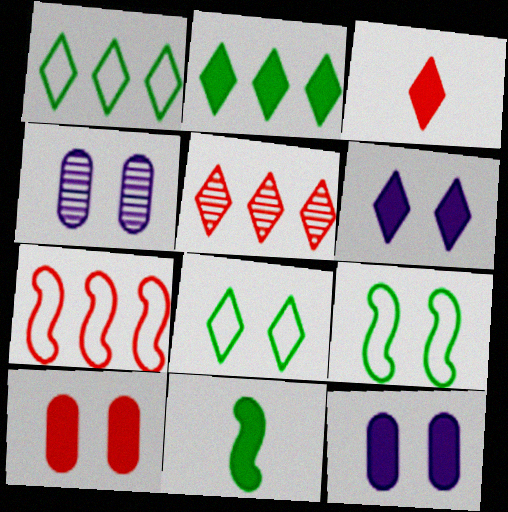[[2, 3, 6]]